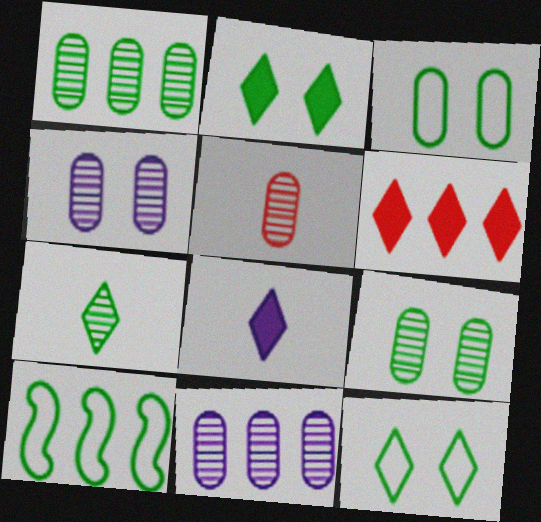[[1, 4, 5], 
[2, 6, 8], 
[5, 9, 11], 
[6, 10, 11]]